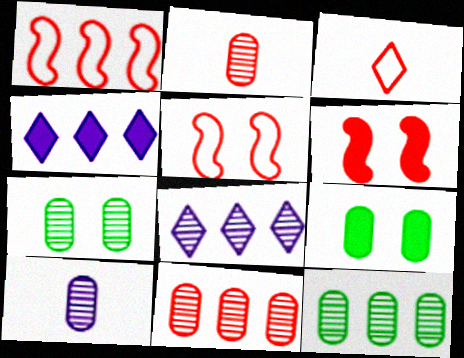[[1, 4, 12], 
[3, 6, 11], 
[7, 10, 11]]